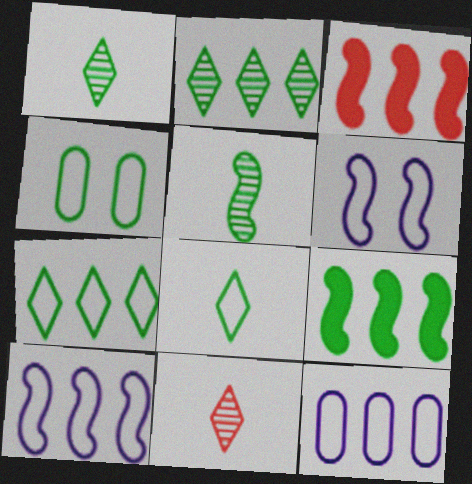[[1, 4, 9], 
[2, 3, 12], 
[3, 5, 6]]